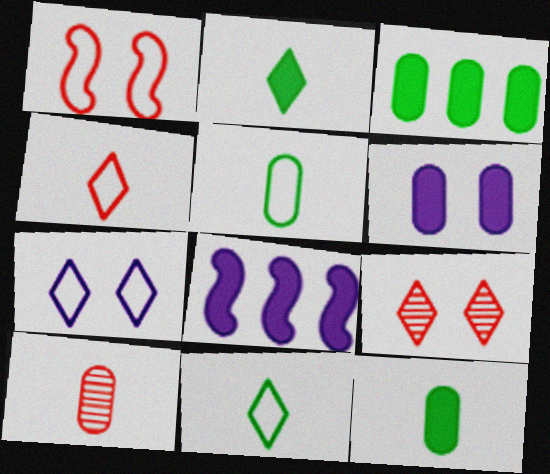[[5, 8, 9]]